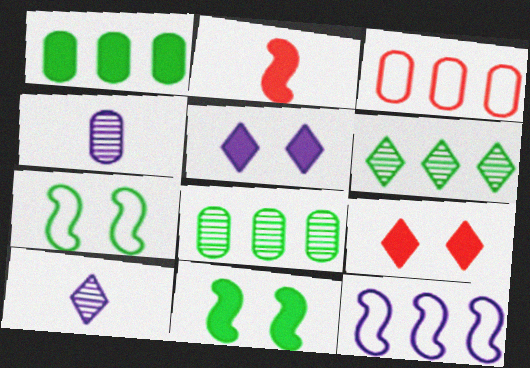[[1, 2, 5], 
[3, 10, 11], 
[4, 5, 12]]